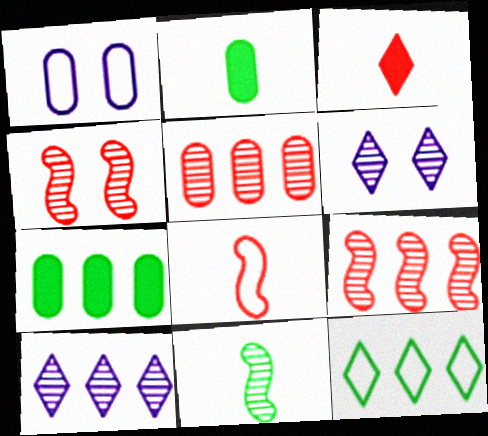[[1, 2, 5], 
[1, 8, 12], 
[3, 6, 12], 
[5, 6, 11], 
[6, 7, 8]]